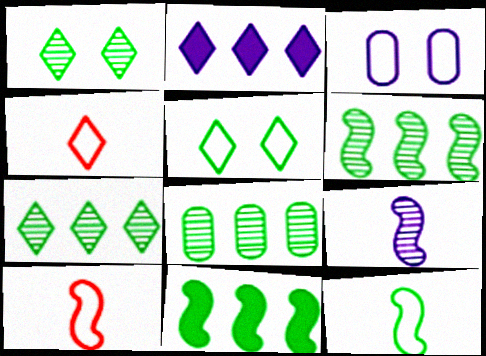[[1, 2, 4], 
[2, 3, 9], 
[6, 7, 8]]